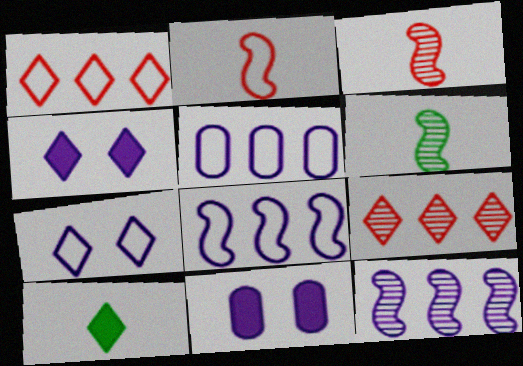[[1, 6, 11], 
[7, 9, 10]]